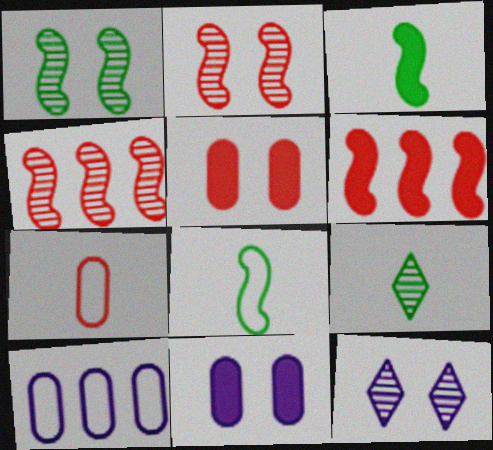[]